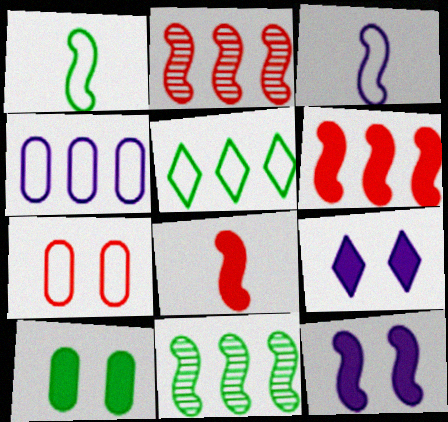[[1, 2, 12], 
[3, 5, 7]]